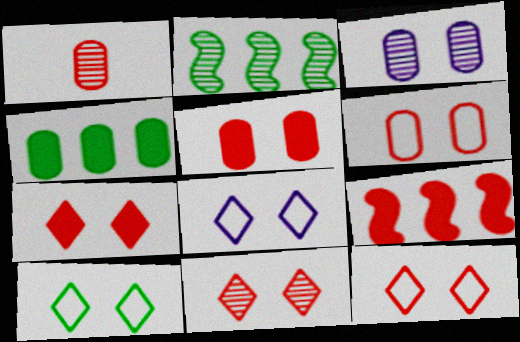[[1, 9, 12], 
[7, 11, 12], 
[8, 10, 12]]